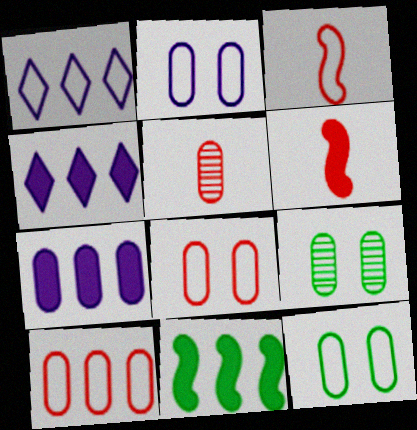[[1, 3, 12], 
[1, 6, 9], 
[2, 8, 12], 
[3, 4, 9], 
[5, 7, 12]]